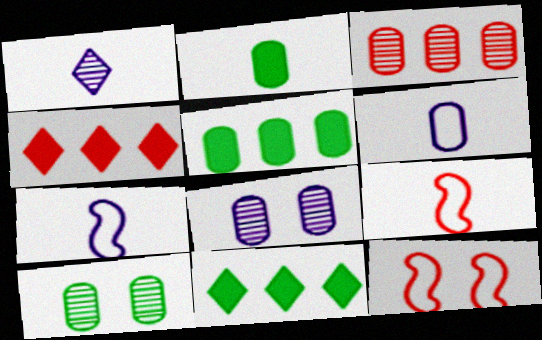[[1, 2, 9], 
[1, 5, 12], 
[4, 7, 10], 
[8, 9, 11]]